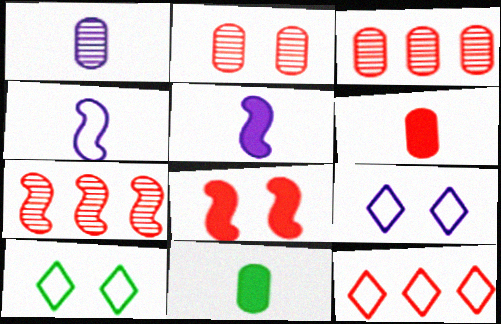[[3, 5, 10], 
[7, 9, 11]]